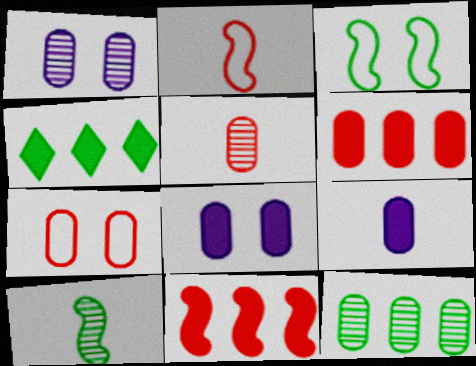[[1, 2, 4], 
[1, 5, 12], 
[5, 6, 7], 
[7, 9, 12]]